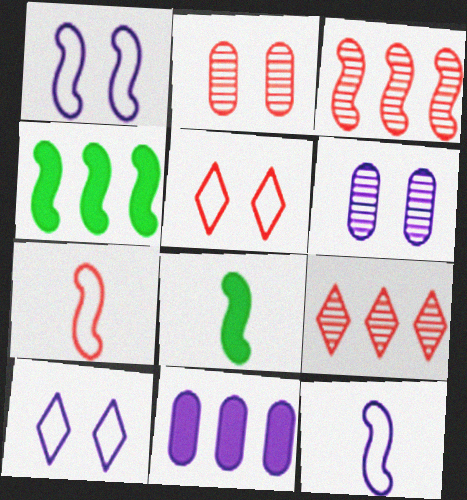[[1, 3, 8]]